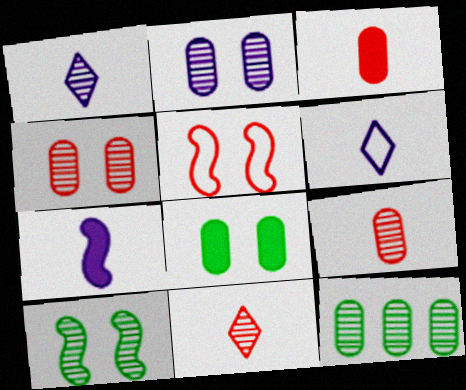[[2, 9, 12]]